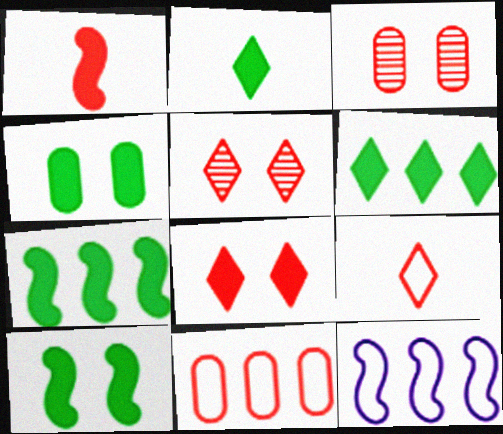[[1, 5, 11], 
[2, 3, 12], 
[2, 4, 7]]